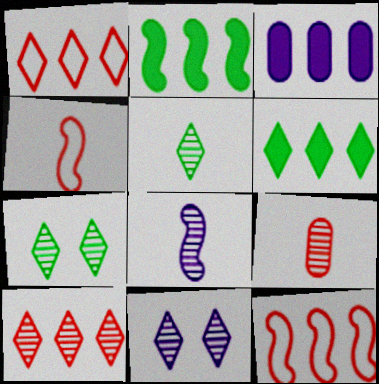[[3, 4, 7], 
[5, 8, 9], 
[5, 10, 11]]